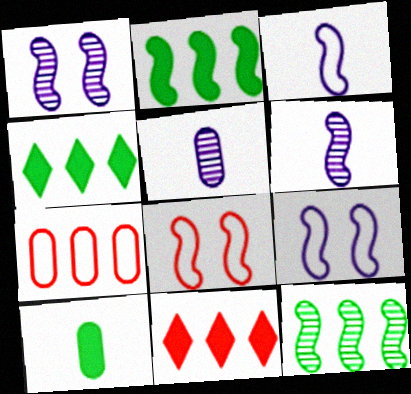[[2, 6, 8], 
[4, 5, 8]]